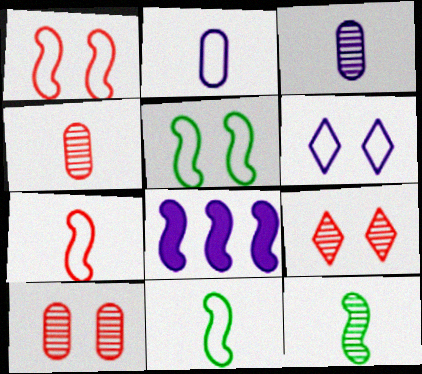[[1, 8, 12], 
[3, 6, 8]]